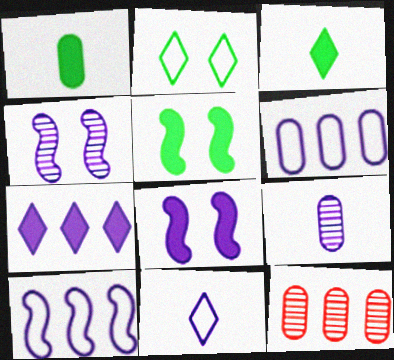[[5, 11, 12]]